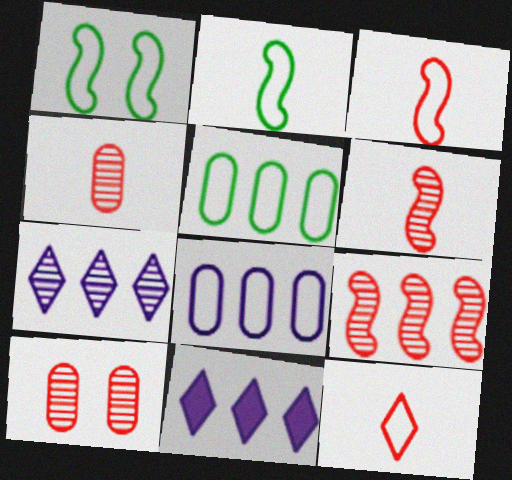[[1, 4, 11], 
[1, 8, 12], 
[2, 10, 11], 
[5, 9, 11]]